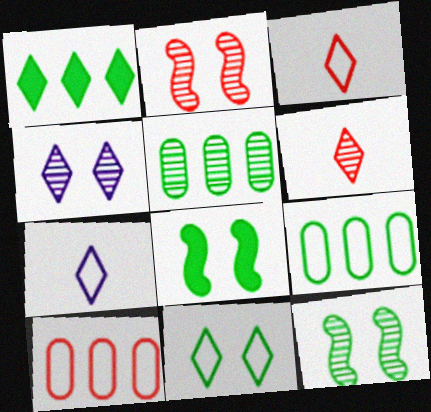[[1, 3, 4]]